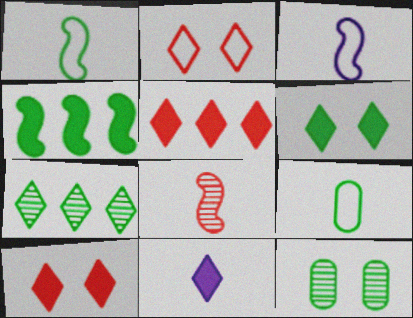[[2, 7, 11], 
[3, 5, 12], 
[5, 6, 11], 
[8, 9, 11]]